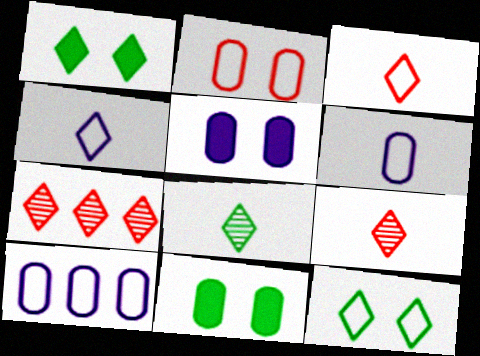[[1, 4, 7]]